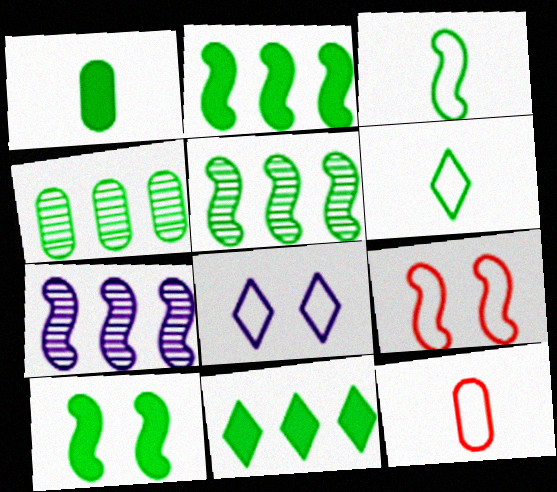[[1, 10, 11], 
[3, 5, 10], 
[4, 6, 10]]